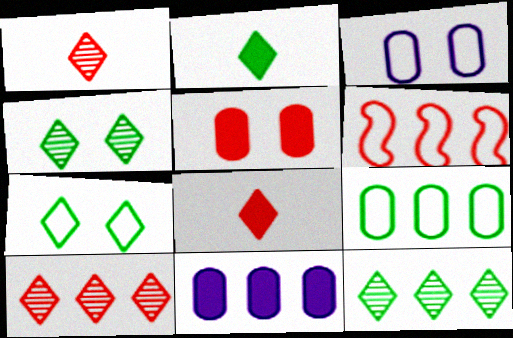[[1, 5, 6], 
[2, 7, 12], 
[6, 11, 12]]